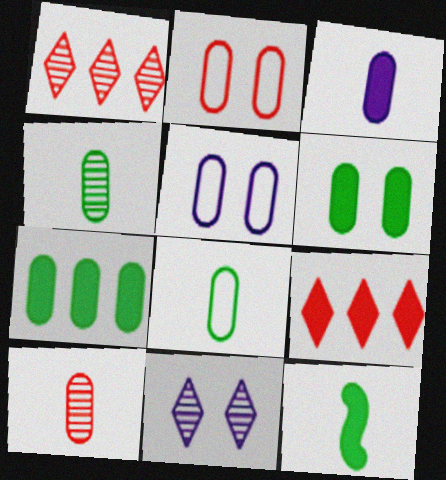[[1, 5, 12], 
[3, 8, 10], 
[5, 7, 10]]